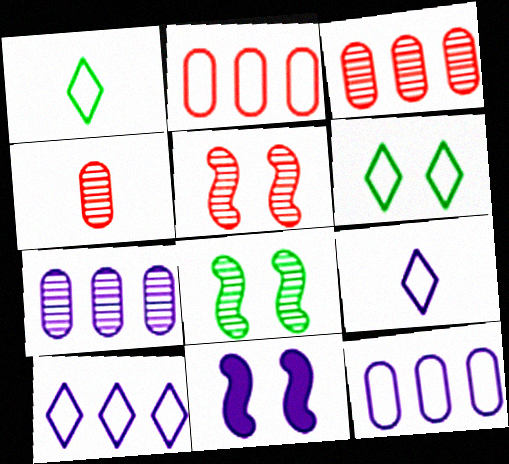[[1, 3, 11], 
[7, 9, 11]]